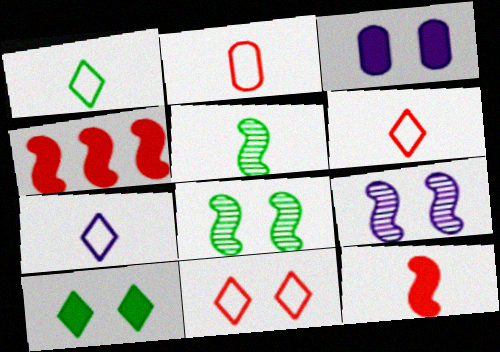[[1, 6, 7], 
[3, 8, 11]]